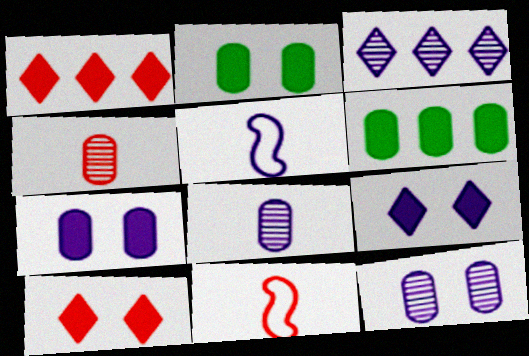[[2, 3, 11], 
[3, 5, 7]]